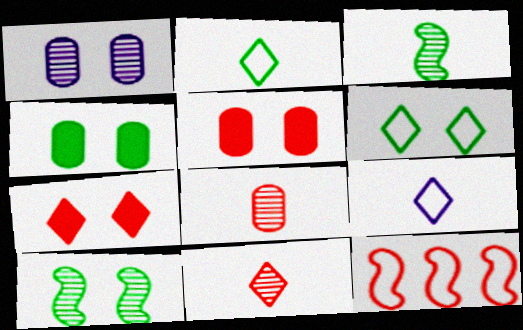[[4, 6, 10], 
[5, 11, 12], 
[7, 8, 12]]